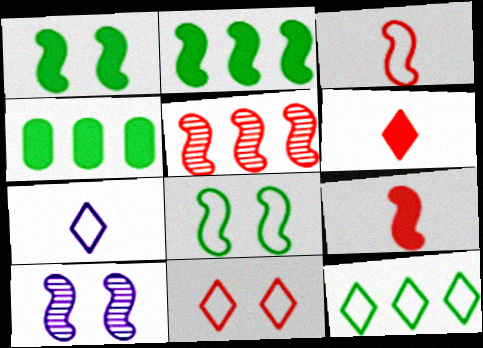[[2, 3, 10], 
[7, 11, 12]]